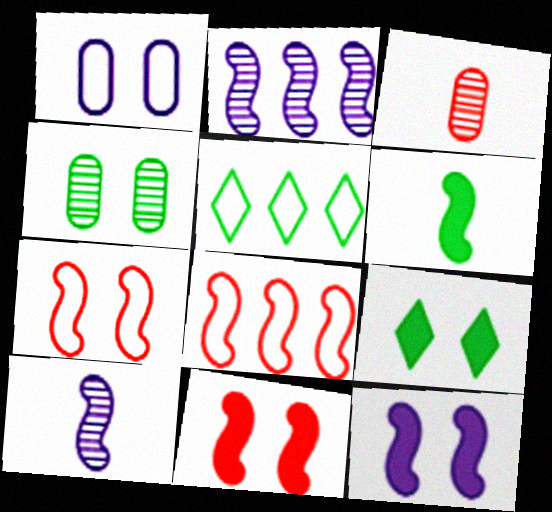[[2, 6, 7], 
[3, 5, 12], 
[4, 5, 6]]